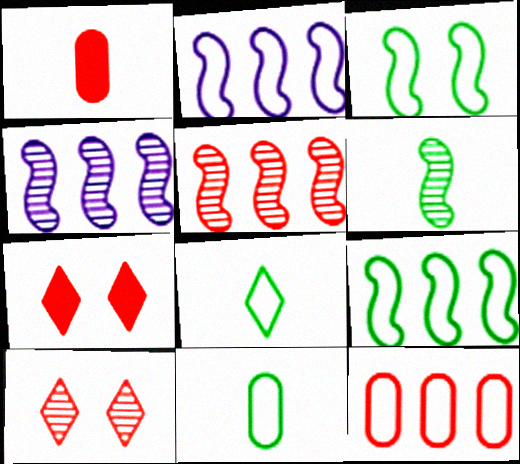[[4, 7, 11]]